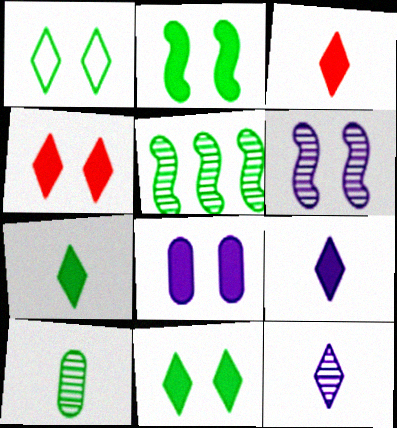[[2, 4, 8], 
[3, 7, 9]]